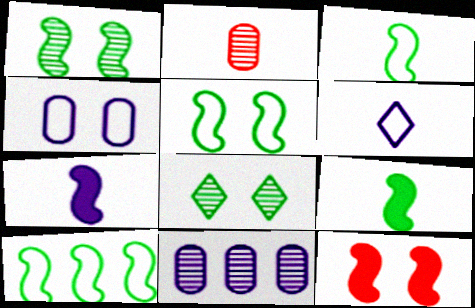[[1, 9, 10], 
[2, 6, 9], 
[3, 5, 10], 
[4, 8, 12]]